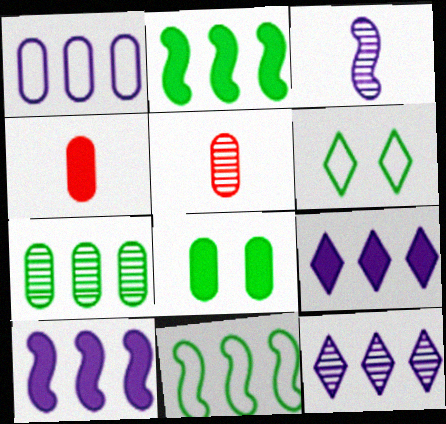[[1, 5, 8], 
[1, 10, 12], 
[5, 6, 10]]